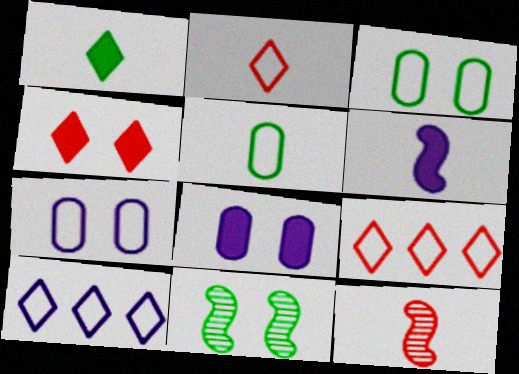[[4, 7, 11]]